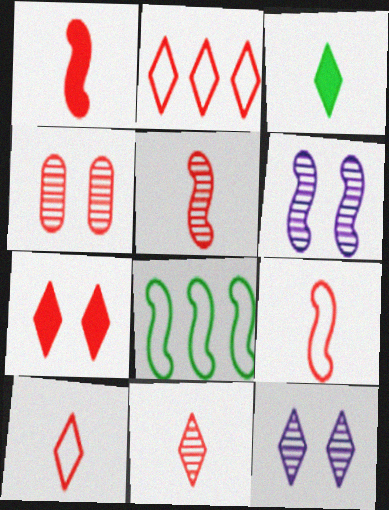[[1, 2, 4], 
[1, 5, 9], 
[1, 6, 8], 
[2, 3, 12], 
[2, 7, 11]]